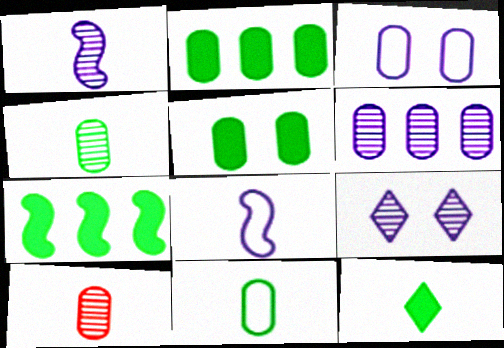[[1, 6, 9], 
[2, 3, 10], 
[5, 7, 12], 
[8, 10, 12]]